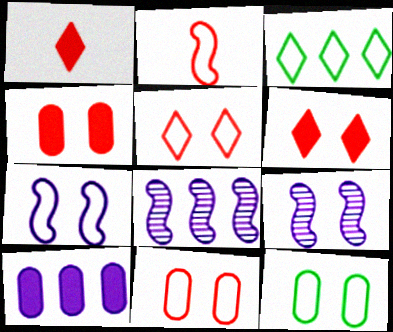[[1, 8, 12], 
[5, 7, 12], 
[6, 9, 12]]